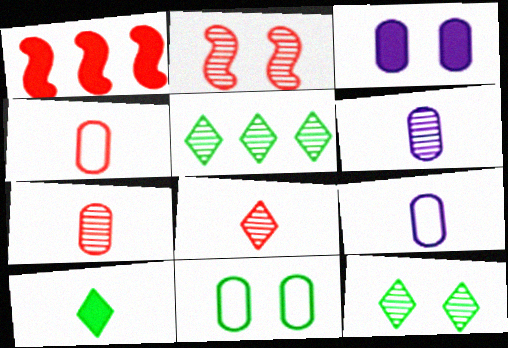[[1, 3, 10], 
[1, 9, 12], 
[2, 5, 6]]